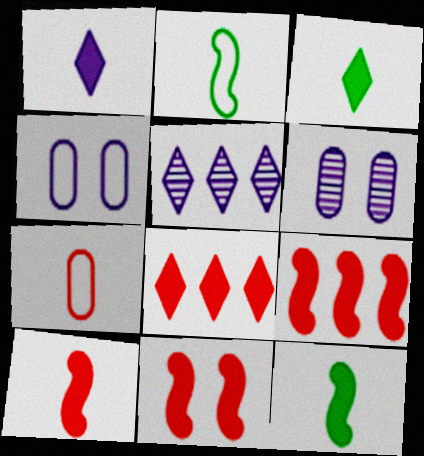[[2, 6, 8], 
[9, 10, 11]]